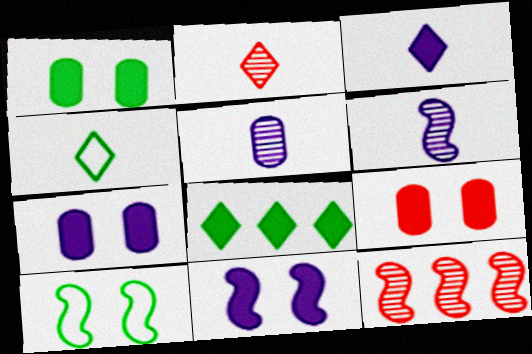[[1, 7, 9], 
[2, 3, 4], 
[4, 7, 12]]